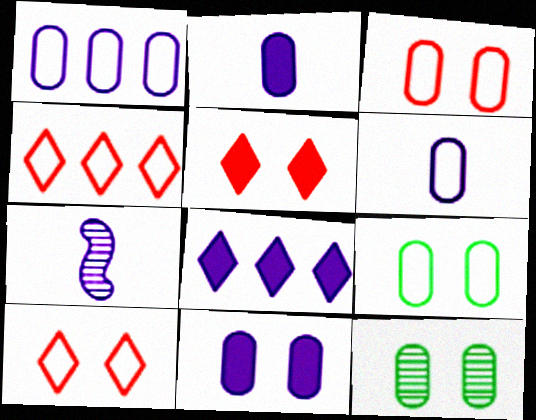[[3, 11, 12]]